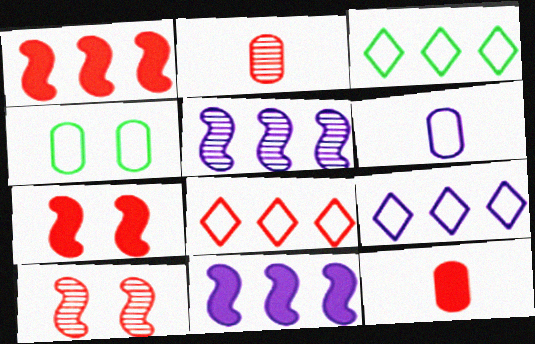[[2, 7, 8], 
[3, 8, 9], 
[8, 10, 12]]